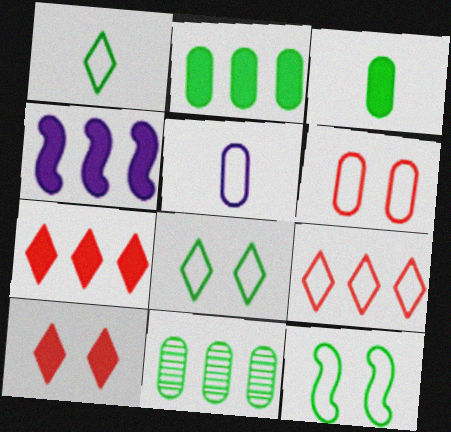[[2, 4, 7], 
[3, 4, 10], 
[4, 9, 11], 
[5, 9, 12]]